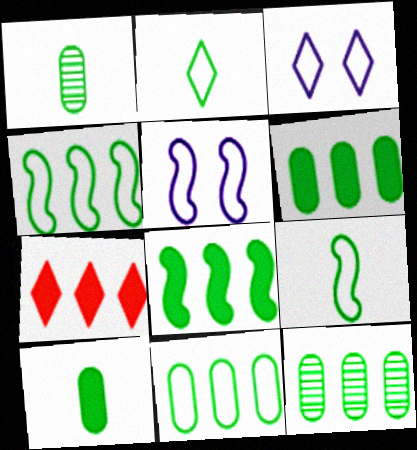[[1, 5, 7], 
[6, 11, 12]]